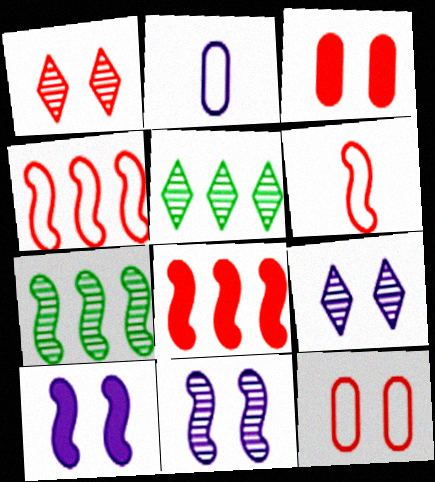[[6, 7, 10]]